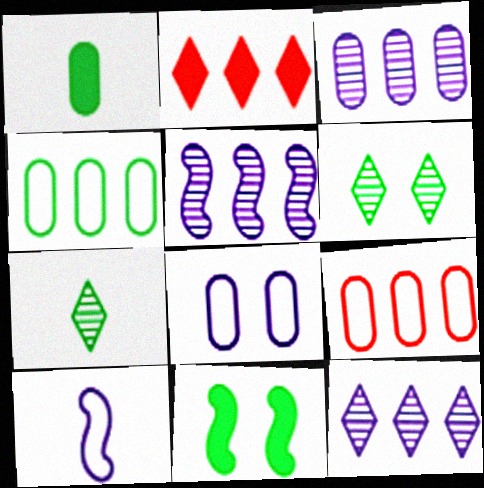[[2, 4, 5], 
[3, 5, 12], 
[4, 7, 11]]